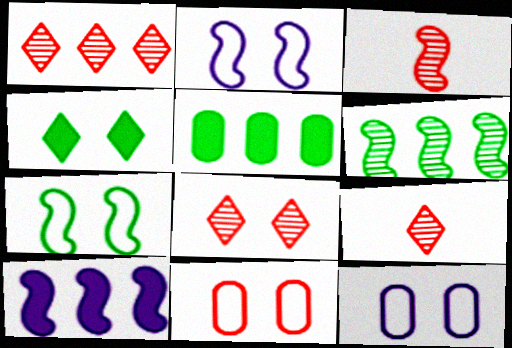[[1, 8, 9], 
[2, 5, 9], 
[3, 7, 10]]